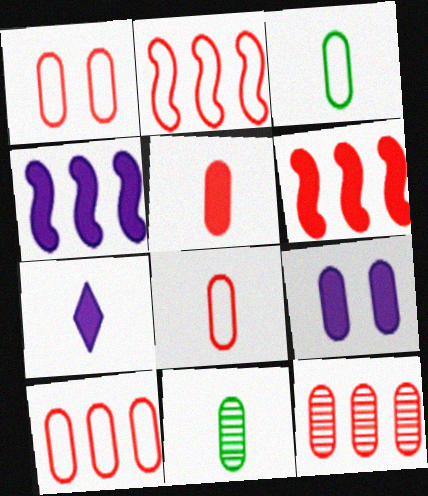[[1, 5, 12], 
[1, 8, 10], 
[3, 9, 12], 
[4, 7, 9], 
[9, 10, 11]]